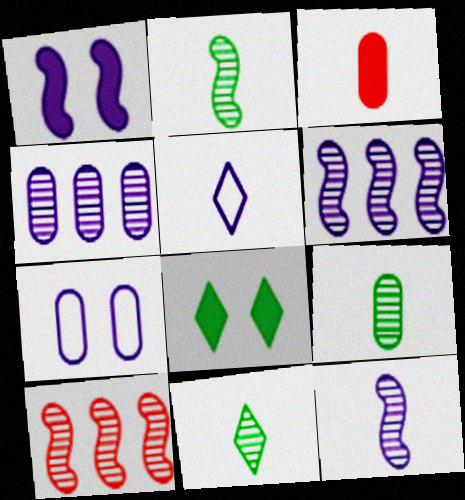[[1, 4, 5], 
[2, 3, 5], 
[2, 9, 11]]